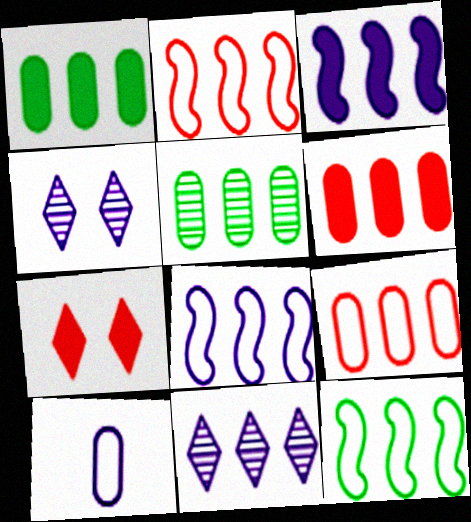[[1, 2, 11], 
[2, 8, 12], 
[3, 4, 10], 
[6, 11, 12]]